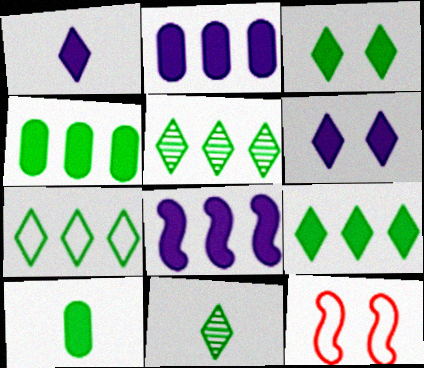[[2, 11, 12], 
[3, 7, 11], 
[5, 7, 9]]